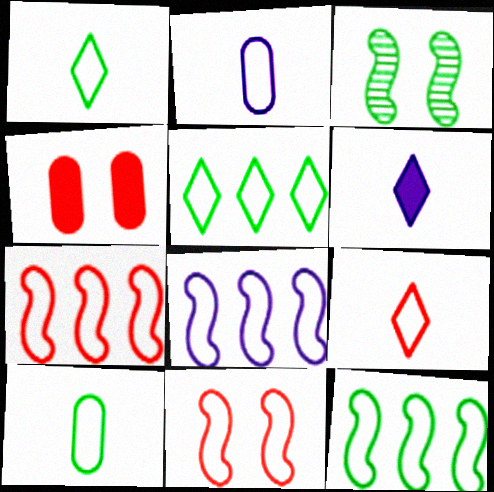[[2, 5, 11], 
[7, 8, 12]]